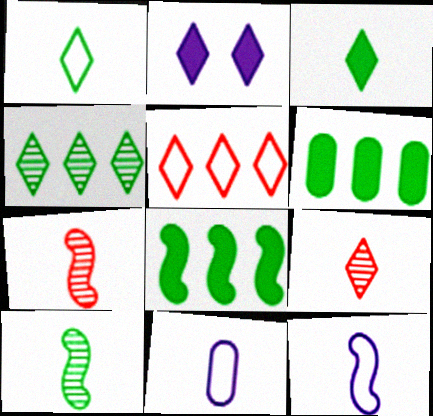[[3, 7, 11]]